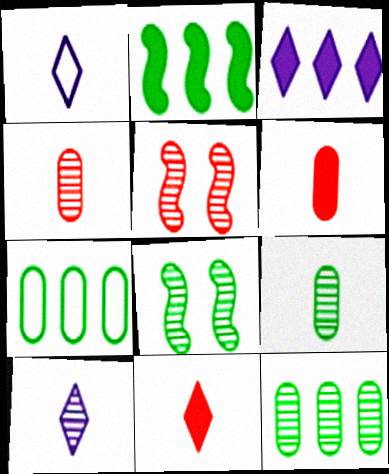[[5, 10, 12]]